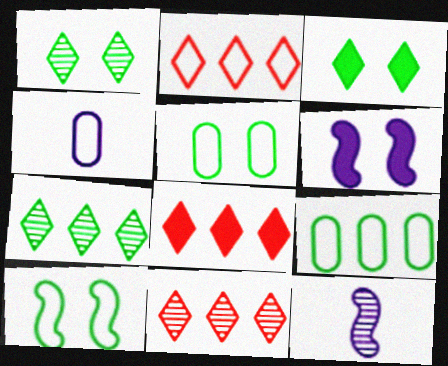[[2, 4, 10], 
[2, 8, 11], 
[5, 8, 12]]